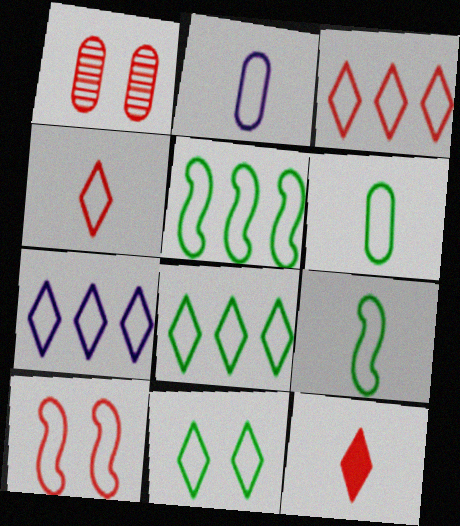[[2, 4, 9], 
[2, 8, 10], 
[3, 7, 8], 
[4, 7, 11], 
[5, 6, 11], 
[6, 7, 10]]